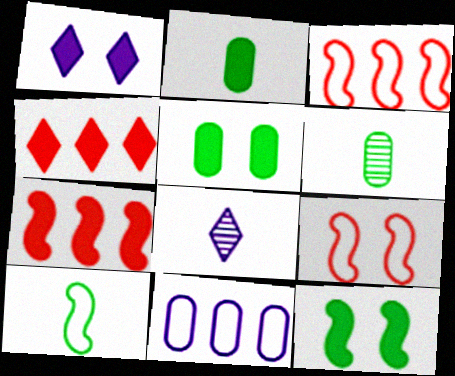[[1, 2, 7], 
[1, 3, 6], 
[3, 5, 8]]